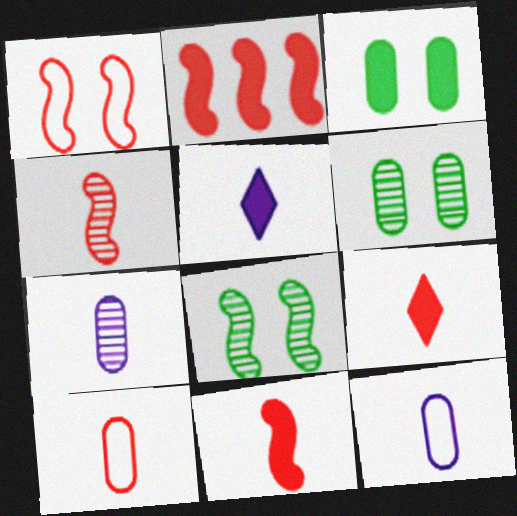[[1, 2, 4], 
[2, 3, 5], 
[4, 9, 10]]